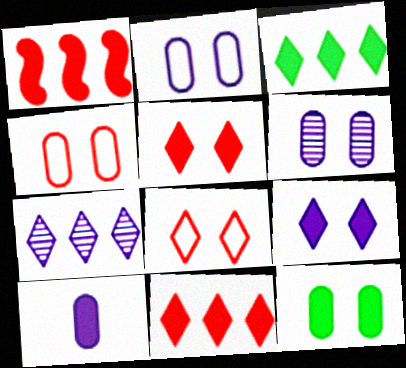[[4, 6, 12]]